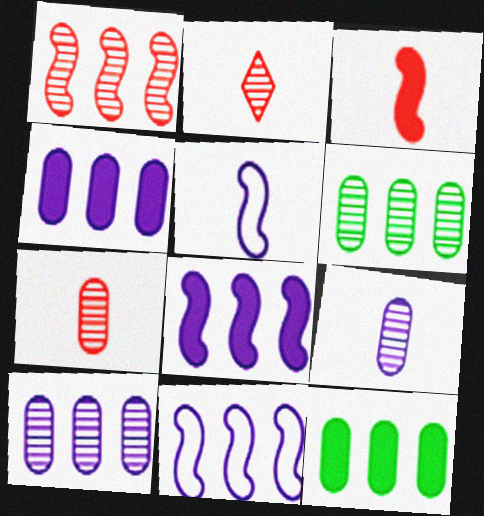[]